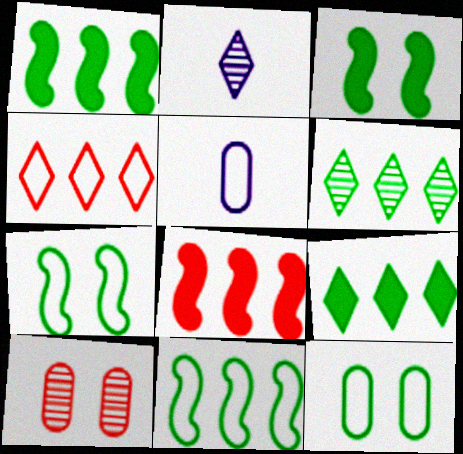[[2, 8, 12], 
[4, 5, 7]]